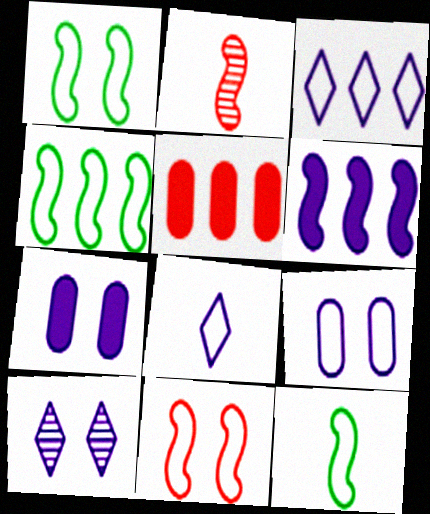[[1, 2, 6], 
[1, 4, 12], 
[5, 10, 12]]